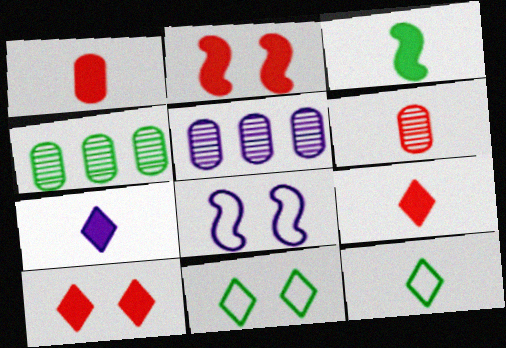[[1, 3, 7], 
[2, 5, 12], 
[3, 4, 11], 
[4, 8, 9], 
[5, 7, 8]]